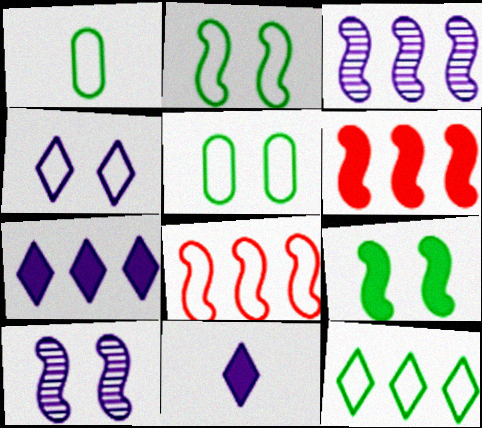[[1, 2, 12], 
[1, 4, 8]]